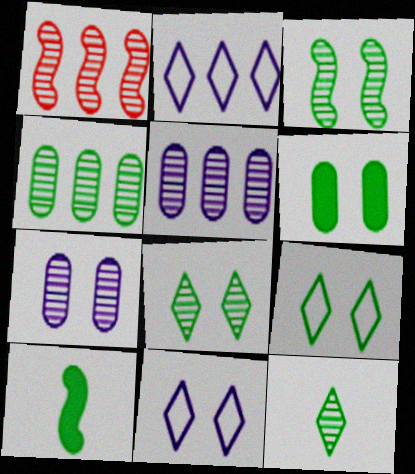[[1, 7, 12], 
[3, 4, 12], 
[3, 6, 9], 
[4, 9, 10]]